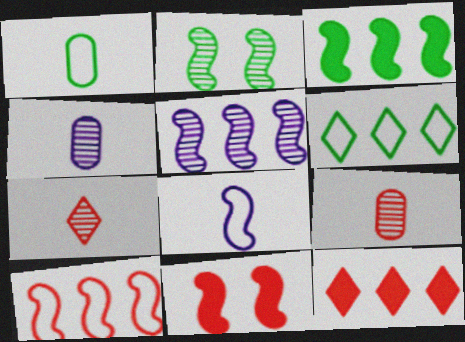[[3, 5, 10], 
[4, 6, 11]]